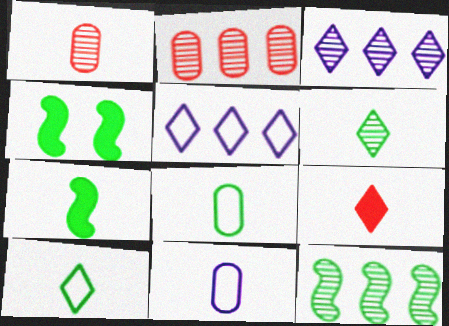[[1, 4, 5], 
[2, 3, 12], 
[6, 7, 8]]